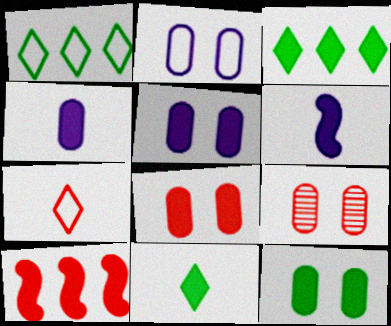[[1, 6, 9], 
[2, 9, 12], 
[3, 6, 8], 
[5, 8, 12], 
[5, 10, 11], 
[7, 9, 10]]